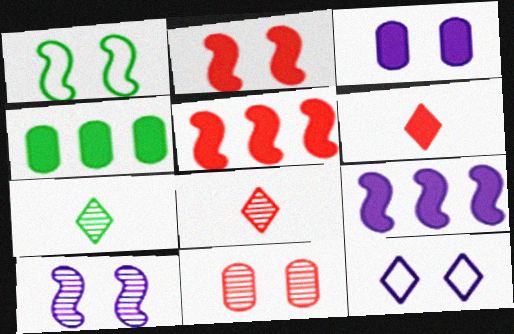[[1, 2, 10], 
[1, 4, 7], 
[3, 10, 12]]